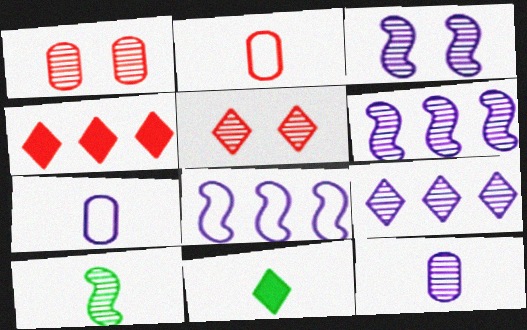[[1, 8, 11], 
[1, 9, 10], 
[3, 9, 12]]